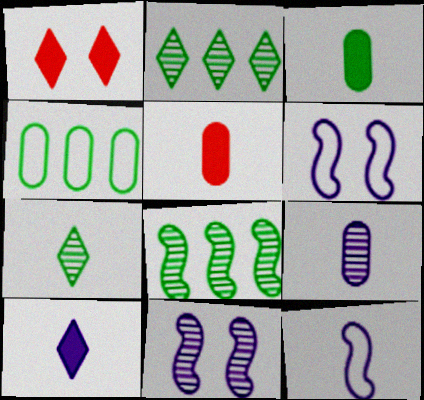[[2, 5, 6], 
[5, 7, 12], 
[9, 10, 12]]